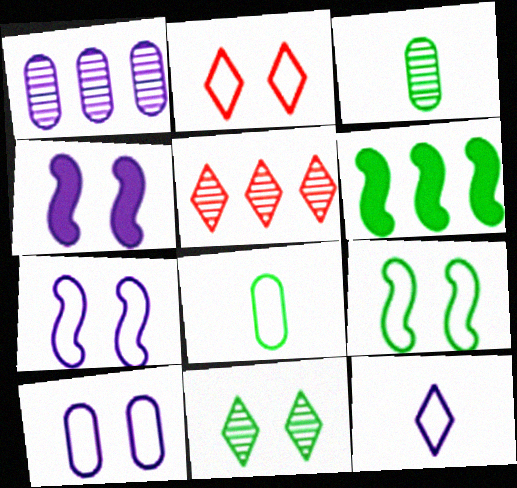[[1, 4, 12], 
[2, 9, 10], 
[4, 5, 8], 
[6, 8, 11]]